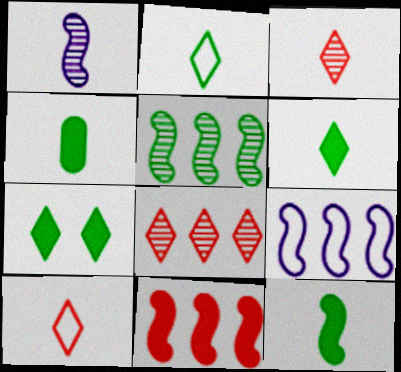[[1, 4, 10], 
[4, 6, 12], 
[5, 9, 11]]